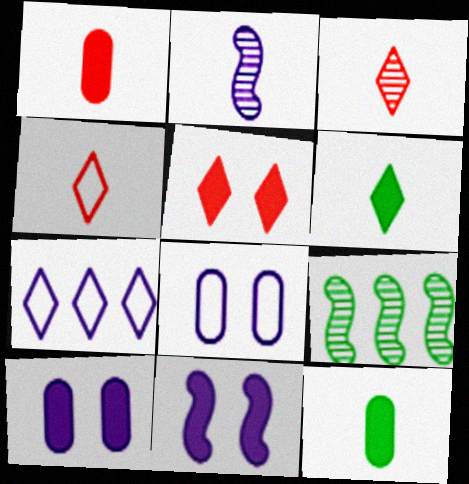[[2, 4, 12], 
[2, 7, 10], 
[4, 9, 10]]